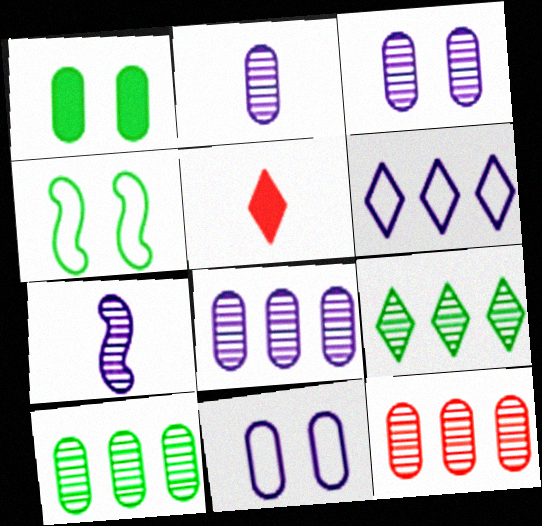[[2, 3, 8], 
[4, 5, 8], 
[8, 10, 12]]